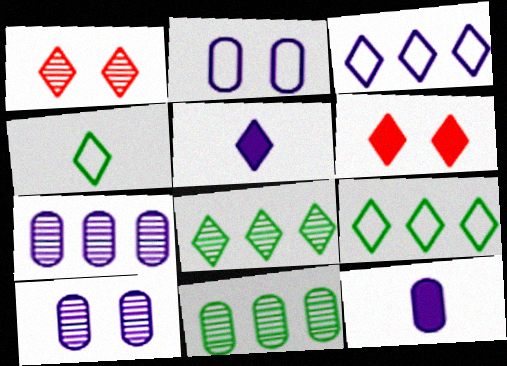[[1, 5, 9], 
[2, 7, 12]]